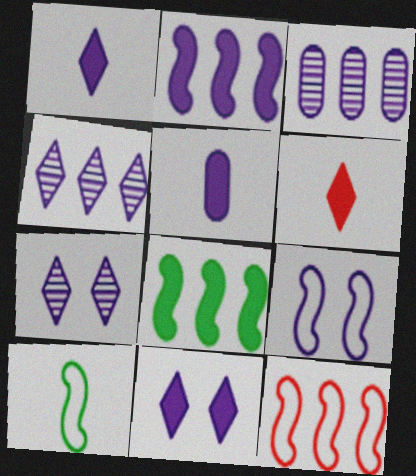[[1, 3, 9], 
[2, 5, 11], 
[4, 5, 9], 
[9, 10, 12]]